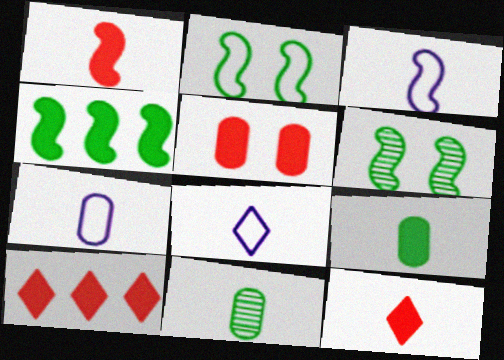[[1, 5, 10], 
[1, 8, 11], 
[3, 7, 8], 
[3, 11, 12], 
[6, 7, 10]]